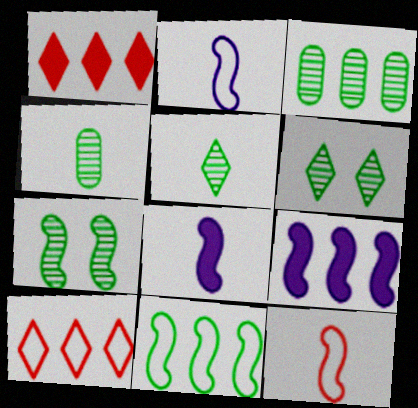[[3, 5, 7], 
[3, 9, 10], 
[7, 9, 12]]